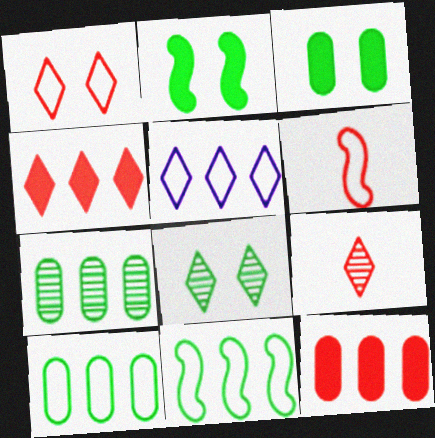[[1, 4, 9]]